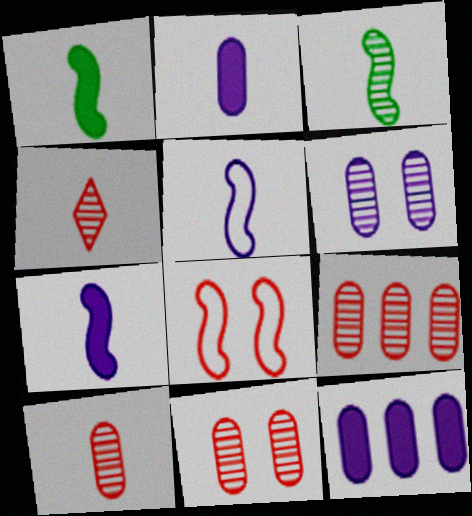[[9, 10, 11]]